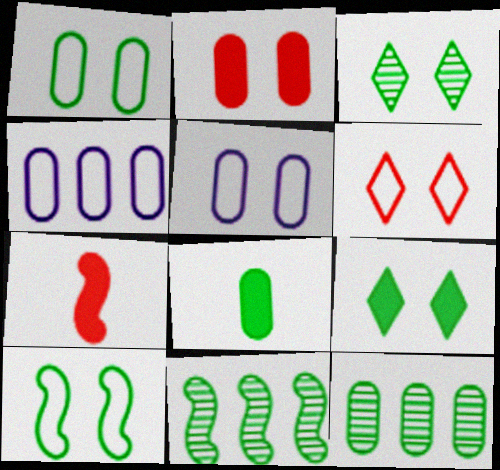[[1, 8, 12], 
[3, 4, 7], 
[5, 6, 10]]